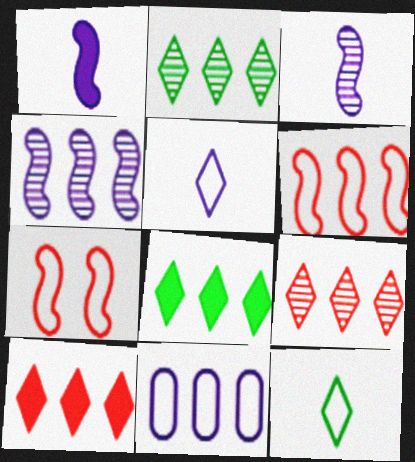[[7, 11, 12]]